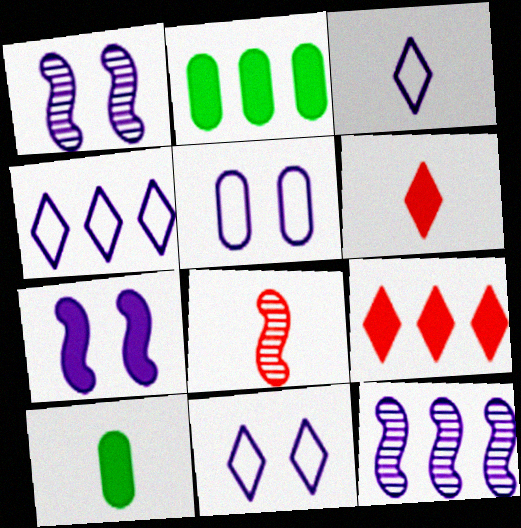[[2, 6, 7], 
[2, 8, 11], 
[3, 4, 11], 
[3, 8, 10], 
[7, 9, 10]]